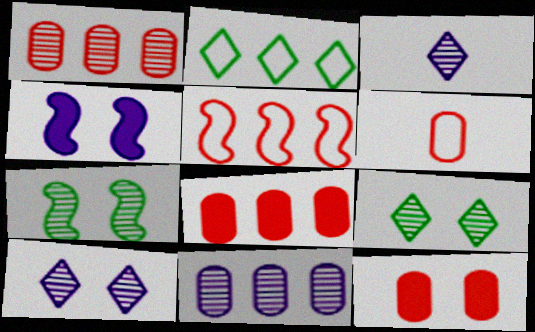[[1, 3, 7], 
[1, 6, 12]]